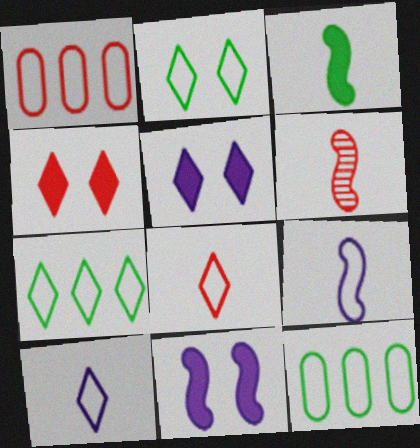[[1, 2, 9], 
[1, 4, 6], 
[3, 6, 9], 
[5, 6, 12]]